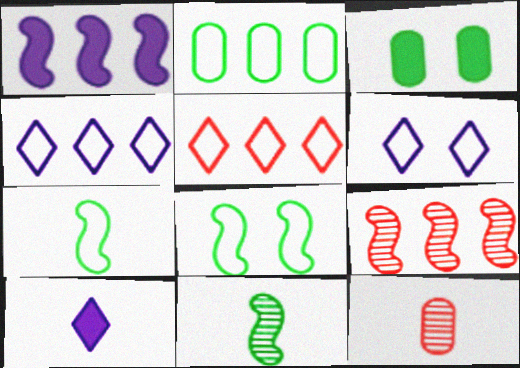[[7, 10, 12]]